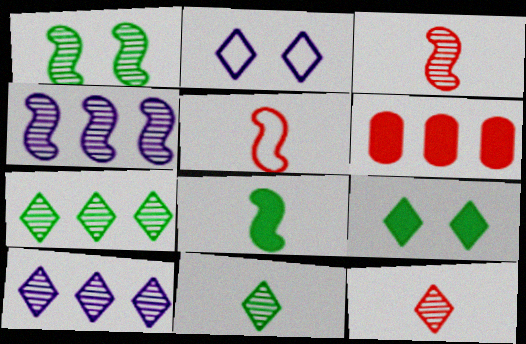[[1, 3, 4]]